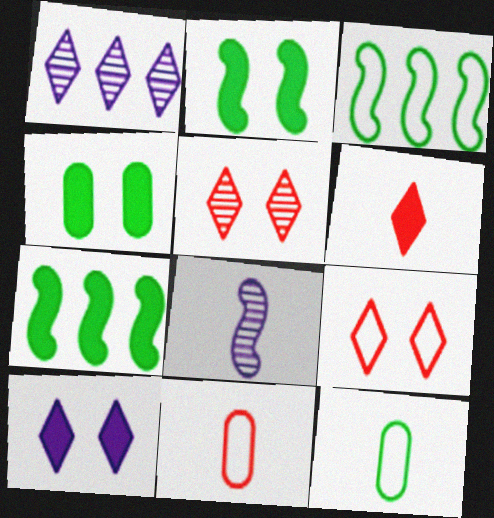[[1, 2, 11], 
[6, 8, 12]]